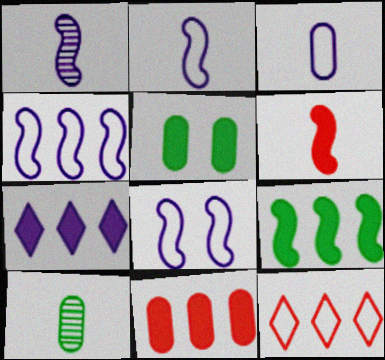[[1, 5, 12], 
[2, 4, 8], 
[5, 6, 7], 
[7, 9, 11]]